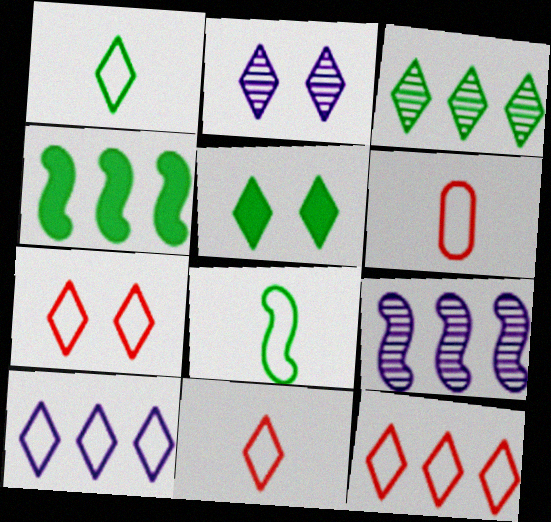[[1, 3, 5], 
[1, 7, 10], 
[2, 4, 6], 
[2, 5, 7], 
[5, 6, 9], 
[7, 11, 12]]